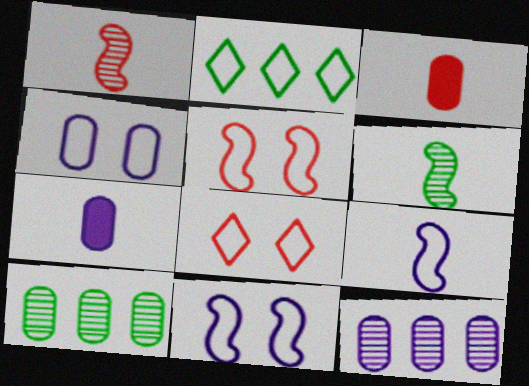[[3, 4, 10], 
[4, 7, 12]]